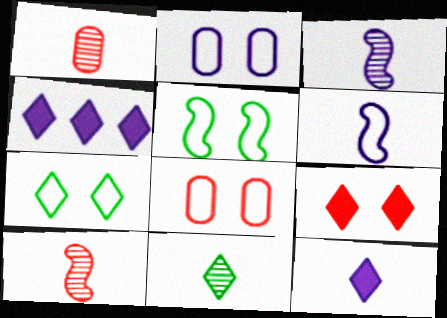[[1, 3, 11], 
[1, 4, 5], 
[2, 3, 4]]